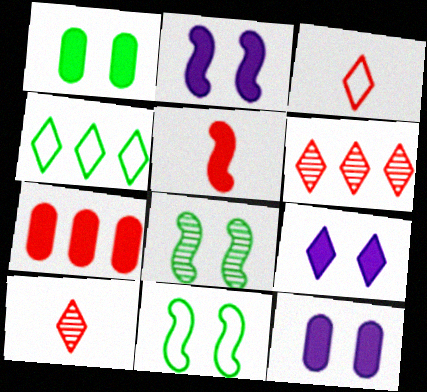[[2, 9, 12], 
[4, 9, 10]]